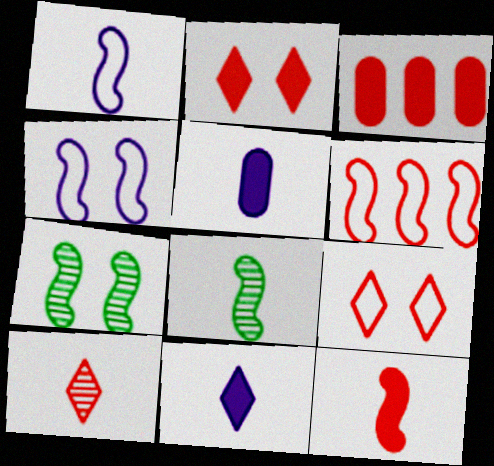[[1, 8, 12], 
[2, 3, 12]]